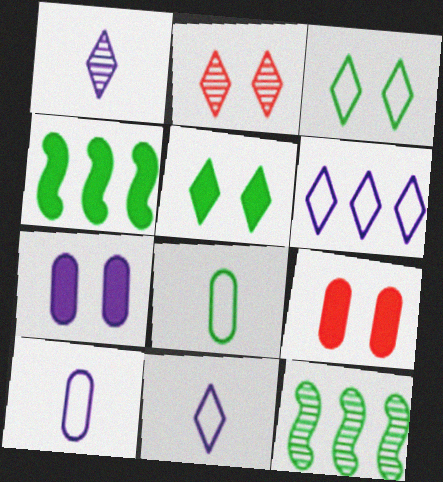[[2, 4, 10], 
[5, 8, 12], 
[9, 11, 12]]